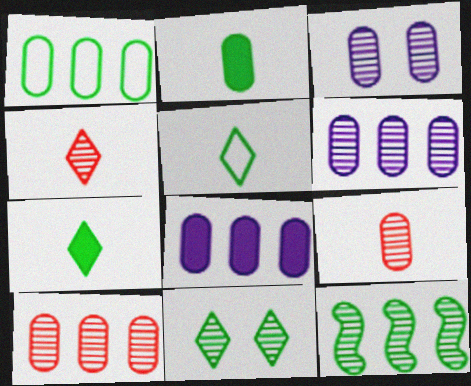[[1, 8, 10], 
[3, 4, 12]]